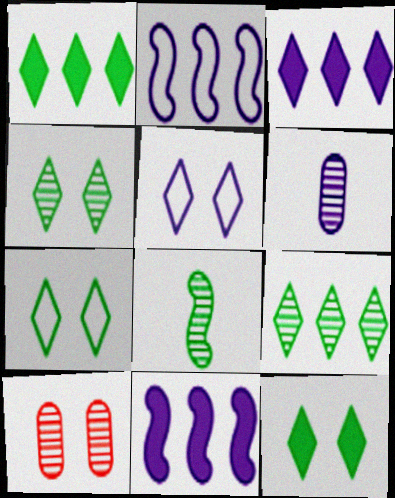[[4, 7, 12], 
[5, 6, 11]]